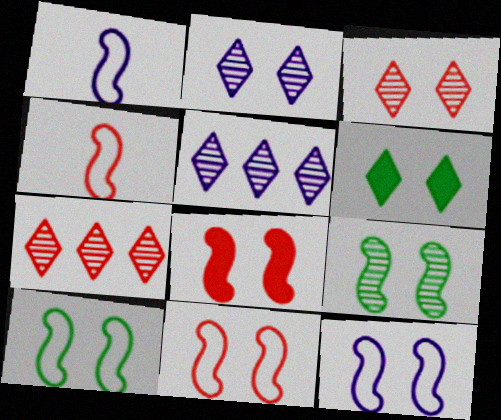[[8, 9, 12], 
[10, 11, 12]]